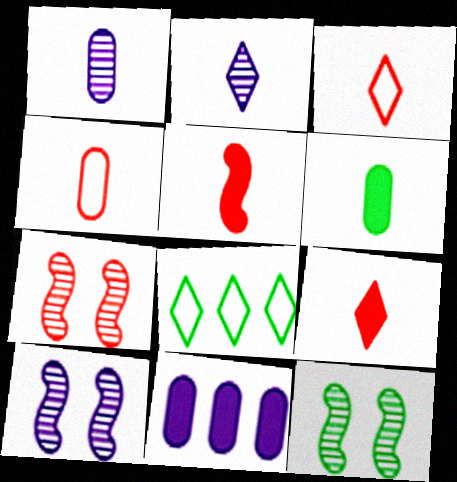[[1, 4, 6], 
[3, 11, 12], 
[6, 8, 12], 
[7, 10, 12]]